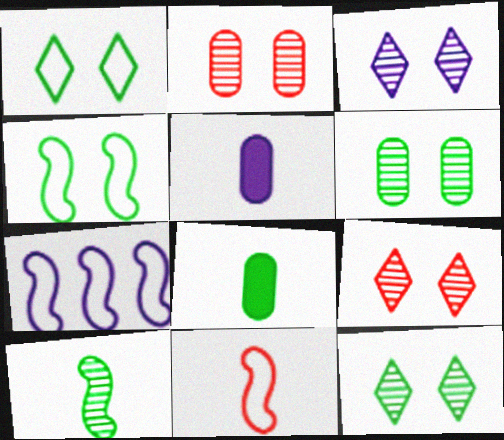[[3, 5, 7], 
[3, 9, 12], 
[4, 7, 11], 
[7, 8, 9]]